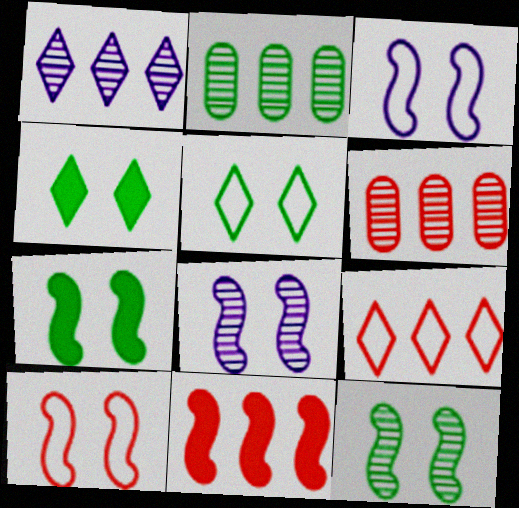[[6, 9, 11], 
[7, 8, 10]]